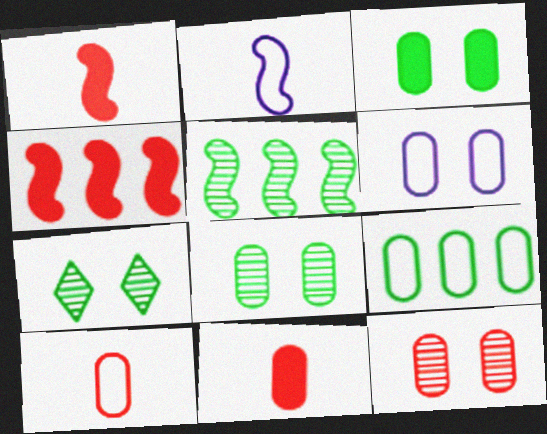[[3, 6, 12], 
[6, 9, 10]]